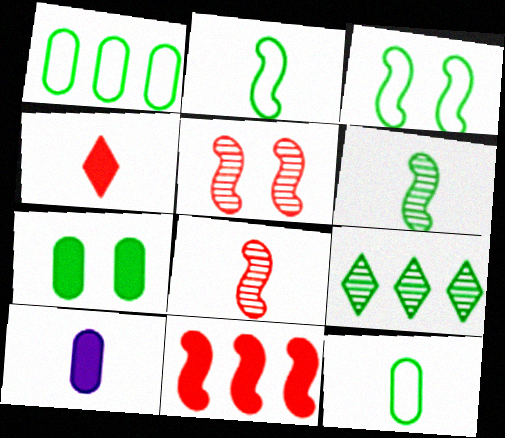[[2, 7, 9]]